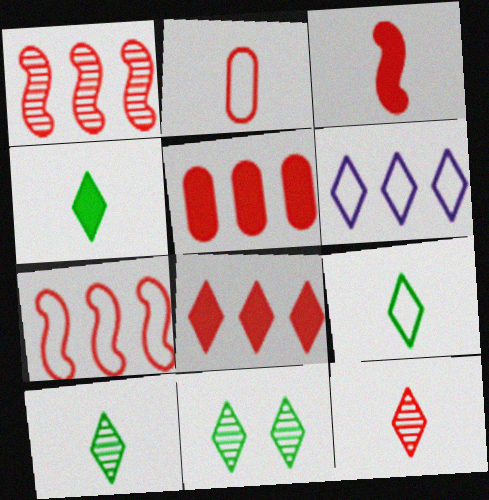[[2, 3, 12], 
[4, 9, 10]]